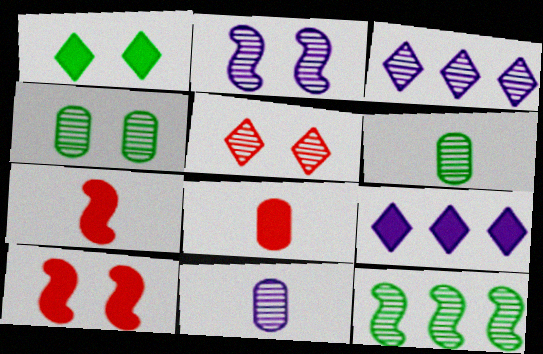[[2, 3, 11], 
[2, 4, 5], 
[5, 11, 12]]